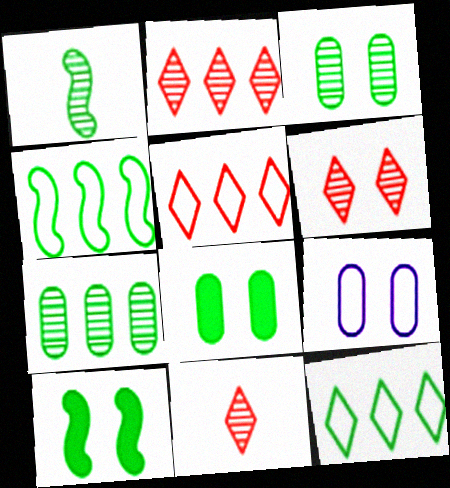[[1, 4, 10], 
[1, 8, 12], 
[2, 6, 11], 
[6, 9, 10]]